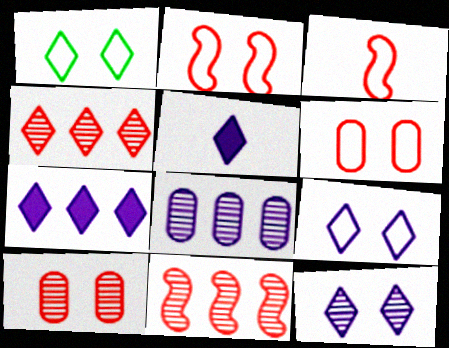[[1, 4, 5]]